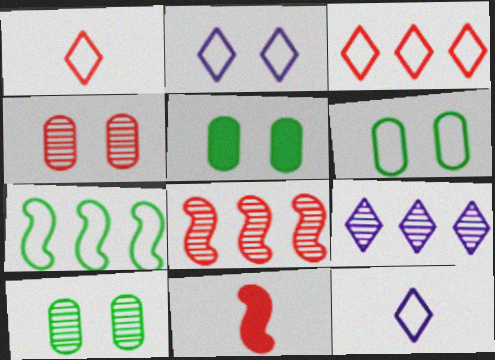[[3, 4, 11], 
[5, 6, 10], 
[5, 8, 12], 
[6, 9, 11]]